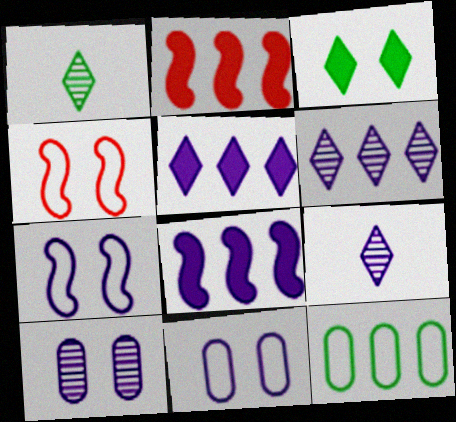[[1, 2, 11], 
[2, 6, 12], 
[3, 4, 10], 
[8, 9, 11]]